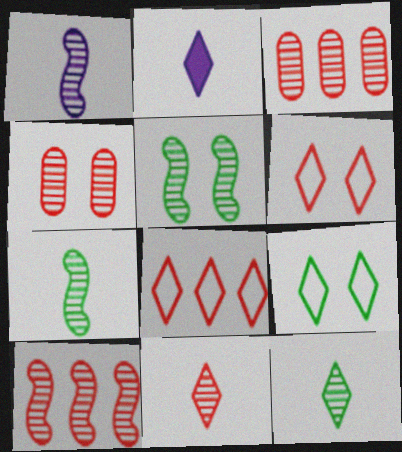[[1, 5, 10], 
[4, 10, 11]]